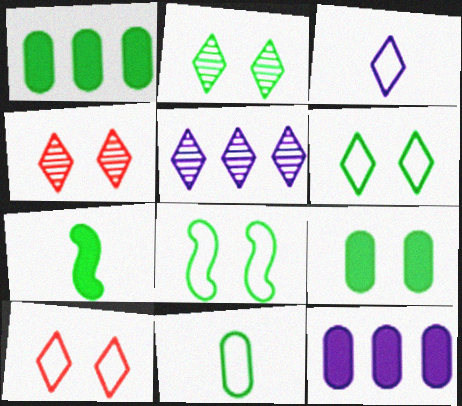[[2, 8, 9]]